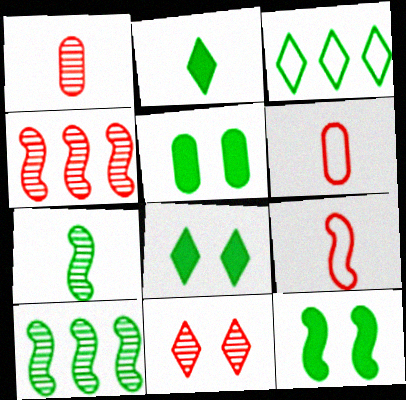[[1, 4, 11], 
[3, 5, 7], 
[5, 8, 12]]